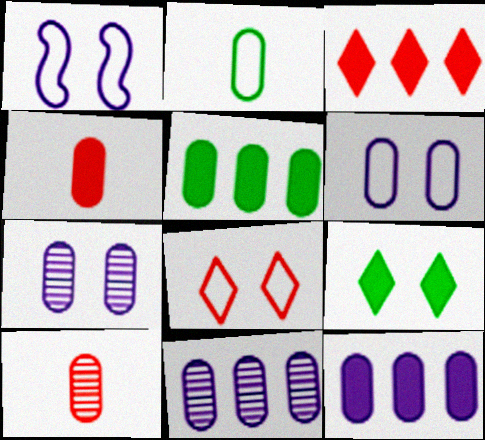[[5, 6, 10]]